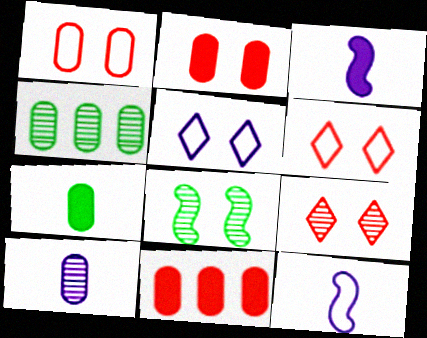[[2, 5, 8], 
[3, 4, 6]]